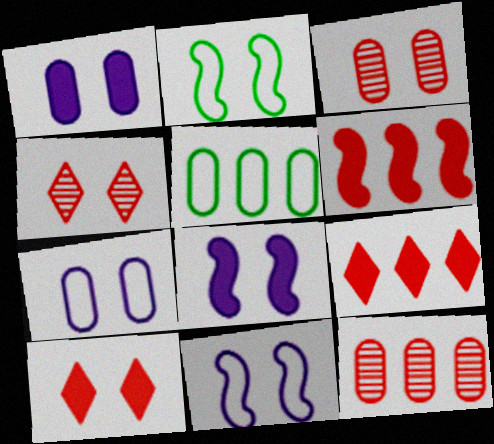[[1, 2, 4]]